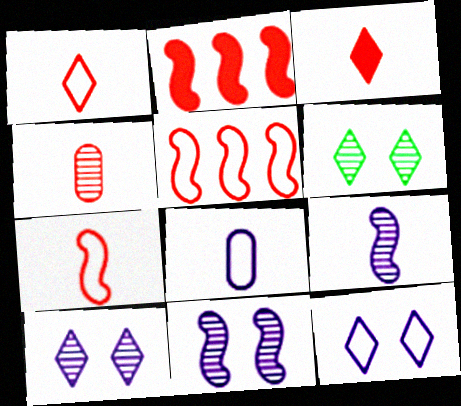[[2, 6, 8], 
[3, 4, 7]]